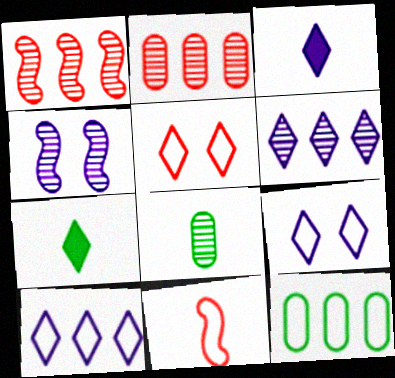[[3, 6, 9], 
[3, 8, 11], 
[5, 6, 7], 
[9, 11, 12]]